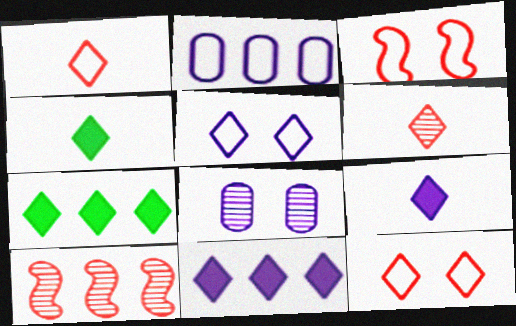[[2, 7, 10], 
[5, 6, 7]]